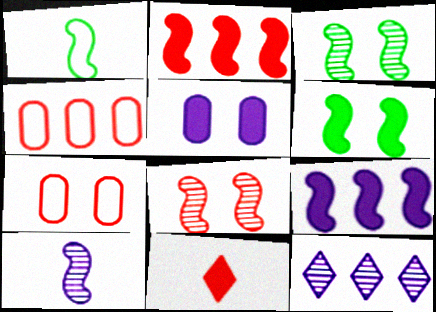[[1, 8, 9], 
[4, 8, 11]]